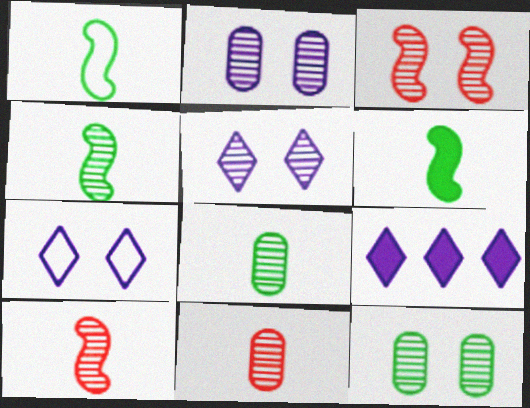[[1, 4, 6], 
[3, 5, 12]]